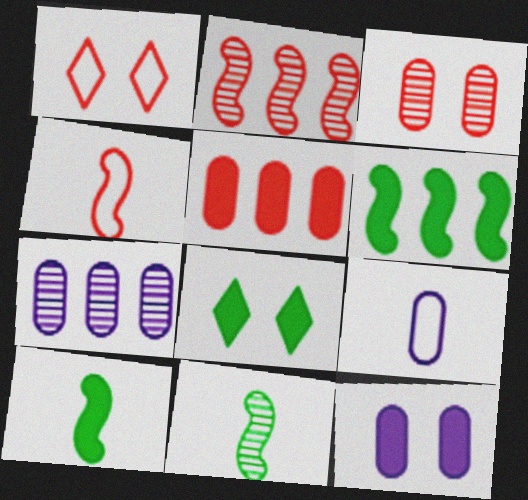[[1, 7, 10], 
[2, 8, 9], 
[4, 7, 8], 
[7, 9, 12]]